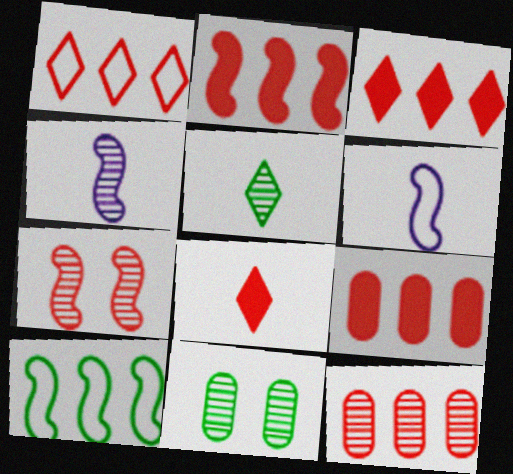[[1, 2, 12], 
[2, 3, 9], 
[3, 6, 11]]